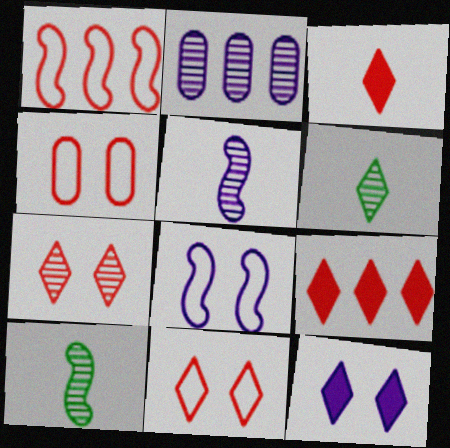[[2, 7, 10]]